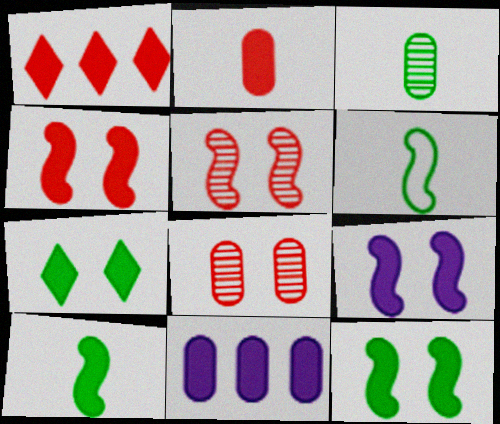[[1, 2, 4], 
[4, 9, 12]]